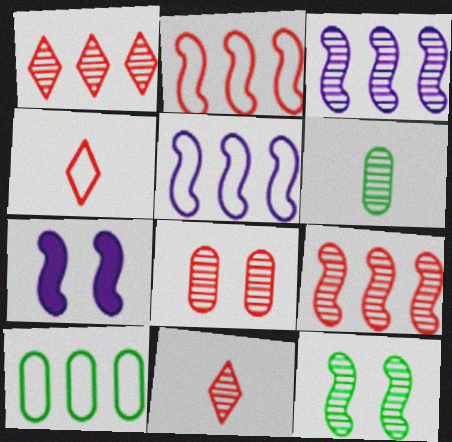[[7, 10, 11], 
[8, 9, 11]]